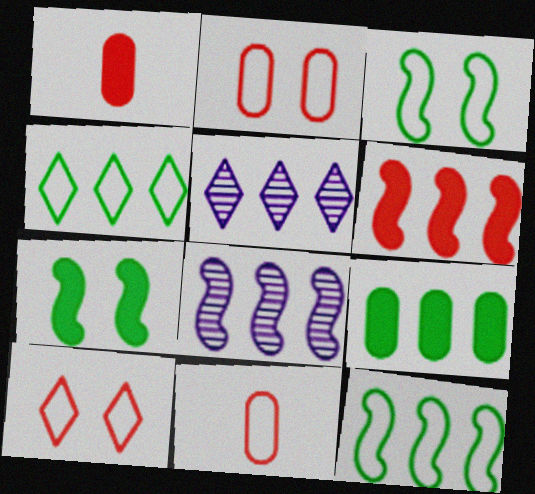[[1, 3, 5], 
[5, 7, 11], 
[6, 8, 12]]